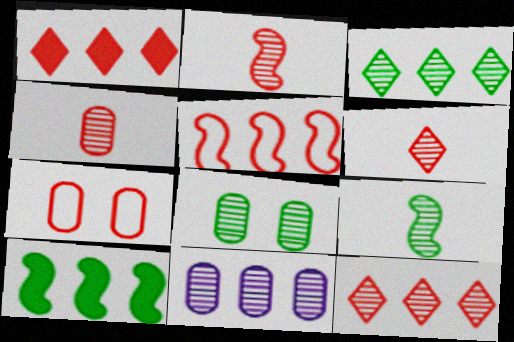[[1, 2, 7], 
[2, 4, 6], 
[3, 8, 9], 
[4, 8, 11]]